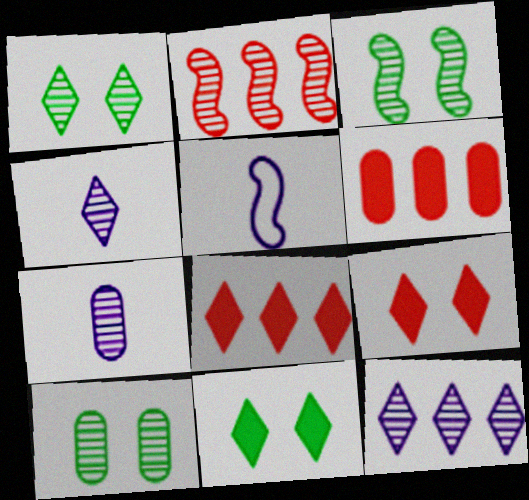[[1, 2, 7], 
[1, 3, 10], 
[1, 5, 6], 
[2, 4, 10], 
[5, 8, 10]]